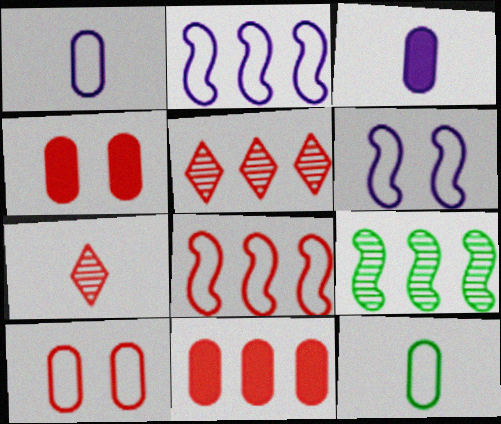[[4, 7, 8], 
[5, 8, 11]]